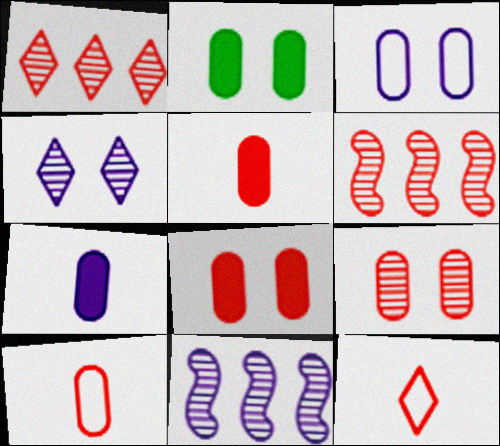[[2, 3, 9], 
[2, 11, 12], 
[6, 8, 12]]